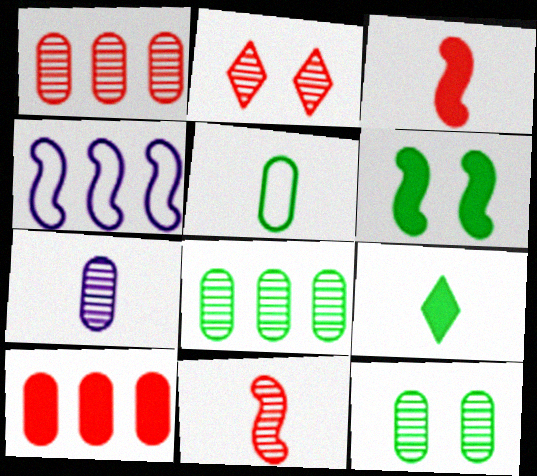[[1, 2, 11], 
[1, 7, 12], 
[4, 6, 11]]